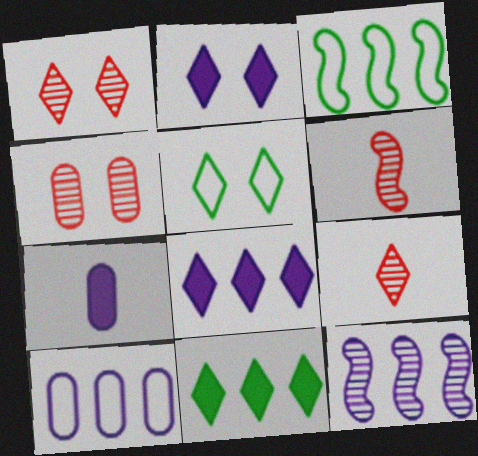[[1, 2, 5], 
[1, 3, 7], 
[5, 8, 9], 
[8, 10, 12]]